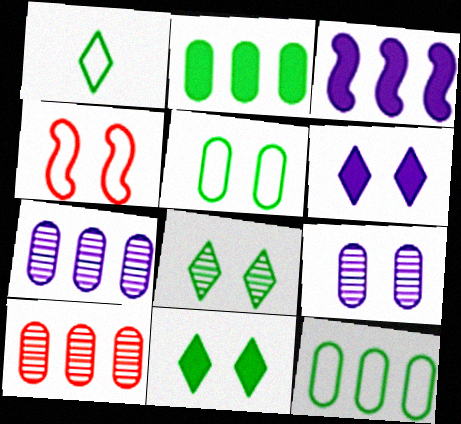[[4, 9, 11]]